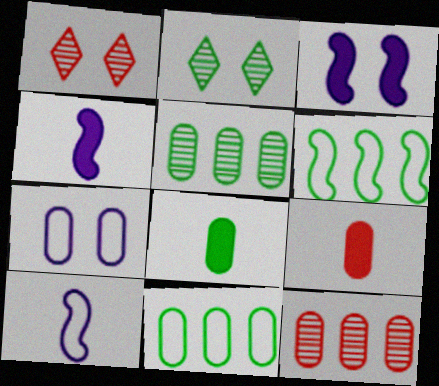[[1, 4, 11], 
[2, 6, 8], 
[5, 7, 9], 
[7, 8, 12]]